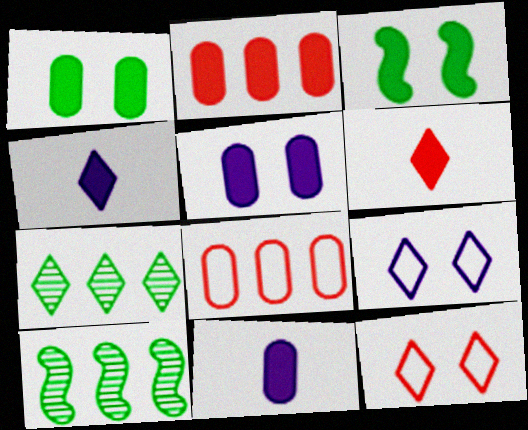[[1, 2, 11], 
[2, 3, 4], 
[4, 7, 12], 
[6, 7, 9], 
[10, 11, 12]]